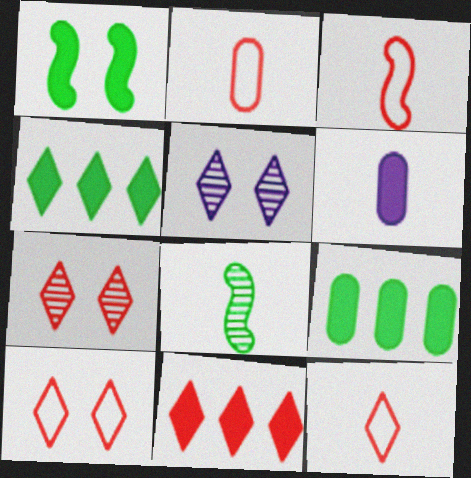[[1, 6, 11], 
[2, 3, 12], 
[3, 5, 9], 
[4, 5, 12], 
[6, 8, 12], 
[7, 11, 12]]